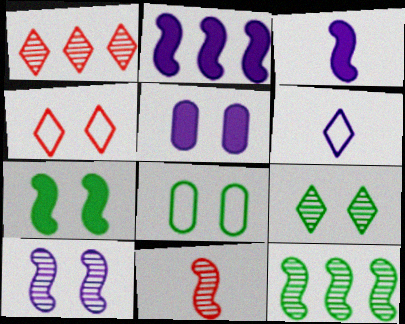[[1, 3, 8], 
[7, 8, 9], 
[10, 11, 12]]